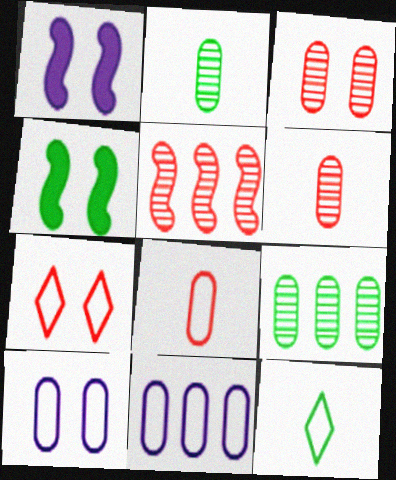[[4, 9, 12]]